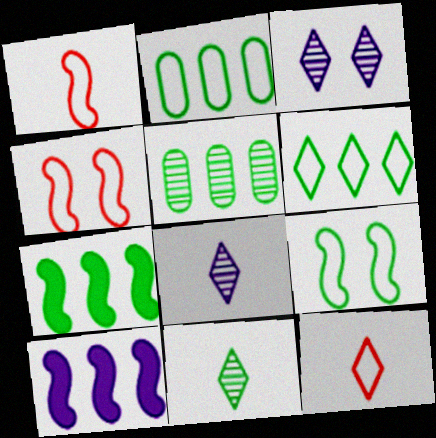[[5, 6, 7]]